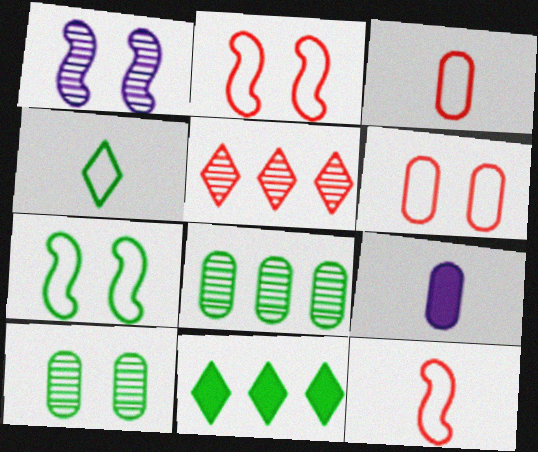[[1, 3, 11], 
[5, 7, 9], 
[6, 8, 9]]